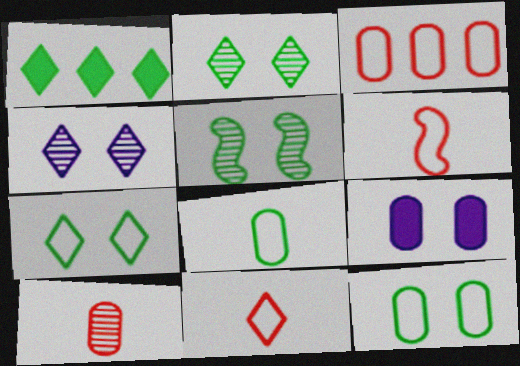[[1, 4, 11], 
[1, 5, 8]]